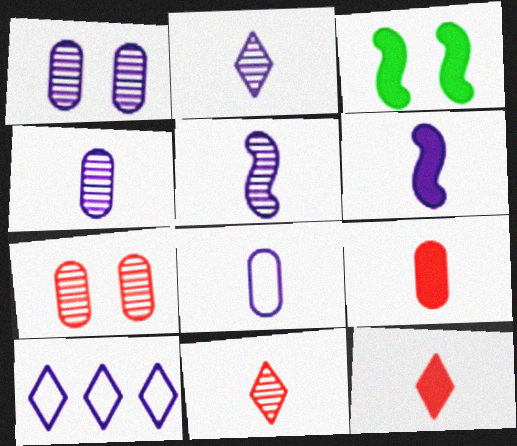[[1, 6, 10], 
[2, 4, 5], 
[2, 6, 8]]